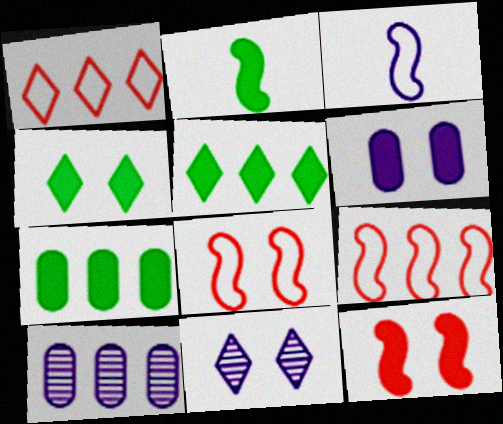[[2, 4, 7], 
[4, 6, 12], 
[5, 9, 10]]